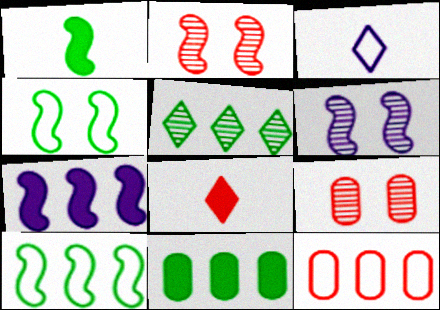[[2, 3, 11], 
[2, 8, 12], 
[3, 4, 12], 
[5, 7, 12], 
[5, 10, 11]]